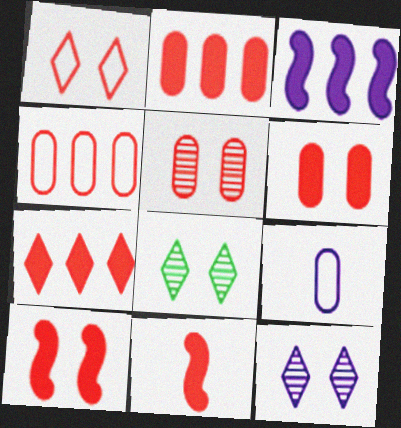[[1, 5, 10], 
[3, 9, 12], 
[6, 7, 11]]